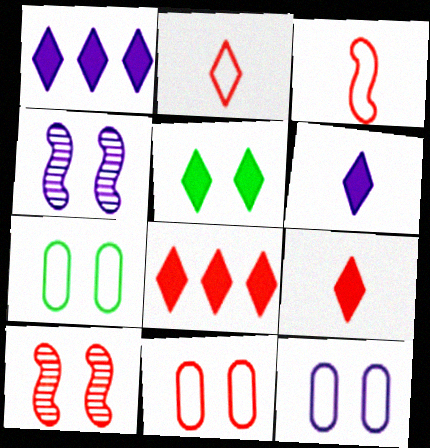[[1, 5, 9], 
[4, 5, 11], 
[5, 6, 8], 
[5, 10, 12], 
[7, 11, 12]]